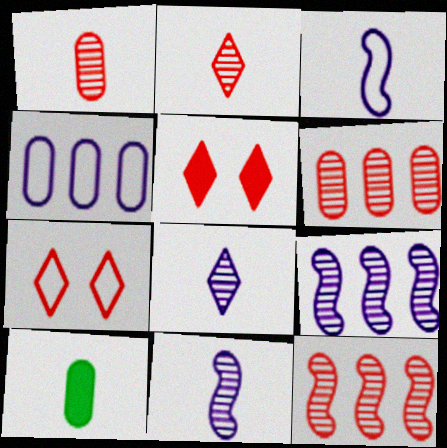[[2, 3, 10], 
[7, 9, 10]]